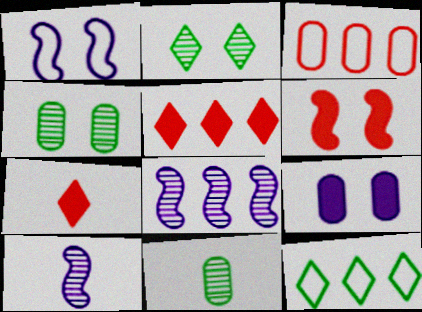[[1, 5, 11], 
[3, 9, 11]]